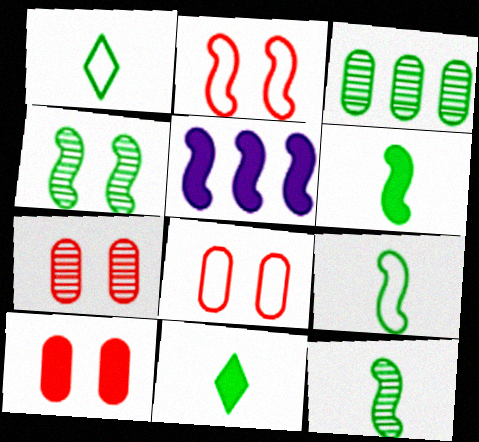[[1, 5, 7], 
[2, 5, 12], 
[5, 10, 11], 
[6, 9, 12], 
[7, 8, 10]]